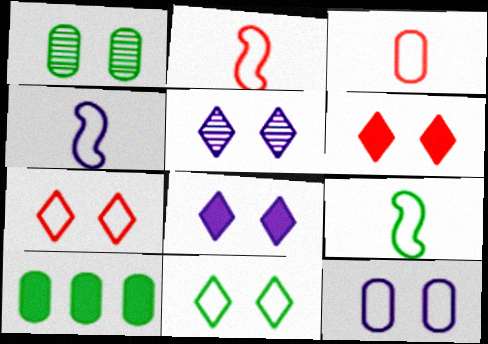[[2, 4, 9], 
[2, 5, 10], 
[5, 6, 11]]